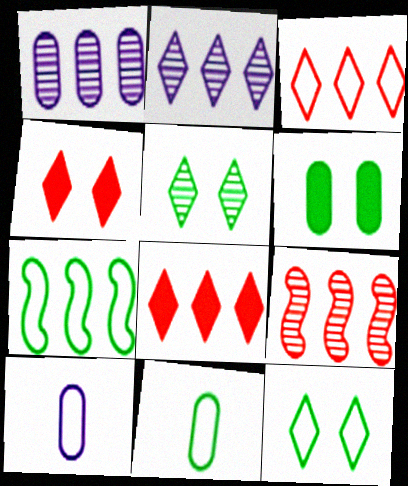[[1, 7, 8], 
[7, 11, 12]]